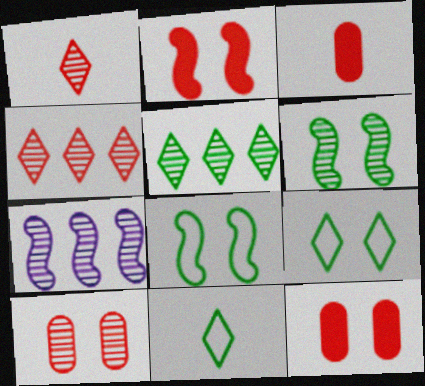[[3, 7, 9], 
[7, 11, 12]]